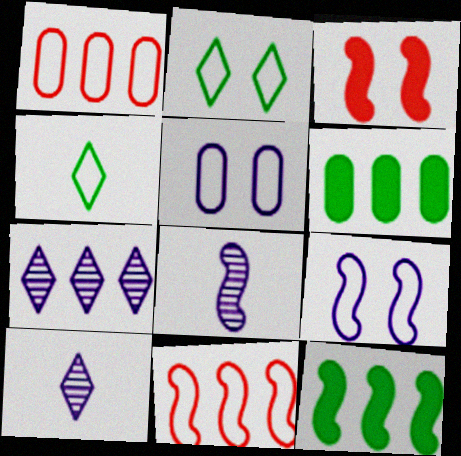[[1, 4, 9], 
[1, 7, 12], 
[4, 5, 11], 
[6, 7, 11]]